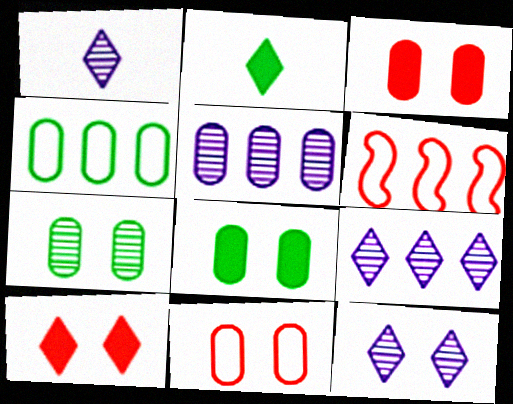[[1, 6, 8], 
[1, 9, 12]]